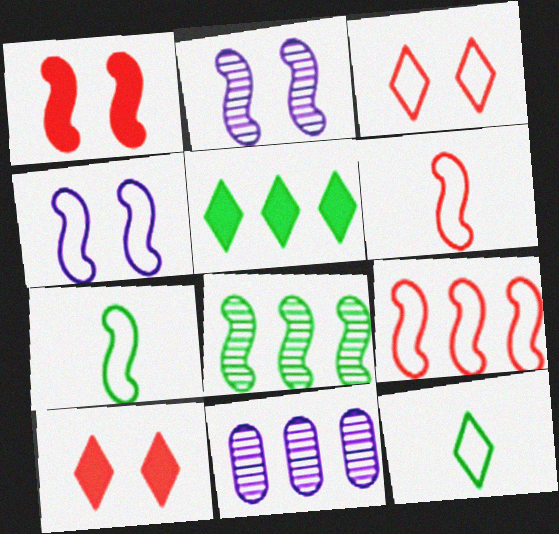[[1, 11, 12], 
[4, 7, 9], 
[5, 9, 11], 
[7, 10, 11]]